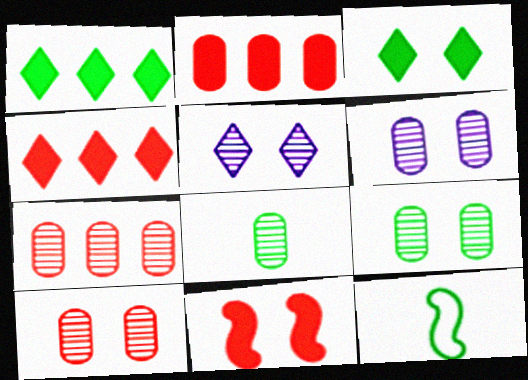[[1, 9, 12], 
[2, 5, 12], 
[4, 6, 12], 
[6, 7, 8], 
[6, 9, 10]]